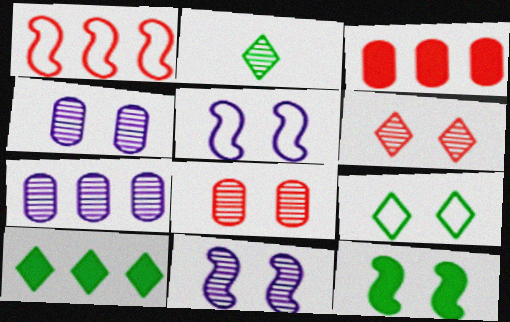[[1, 7, 10], 
[2, 3, 5], 
[2, 9, 10]]